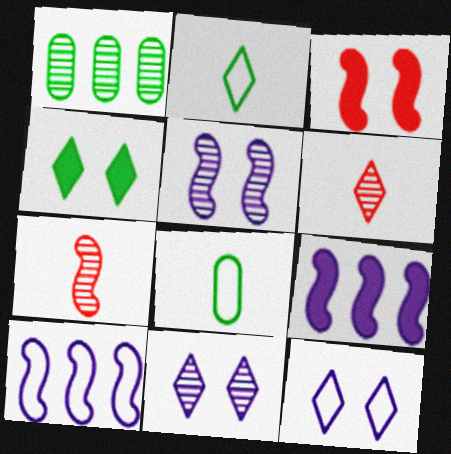[[1, 5, 6], 
[1, 7, 11]]